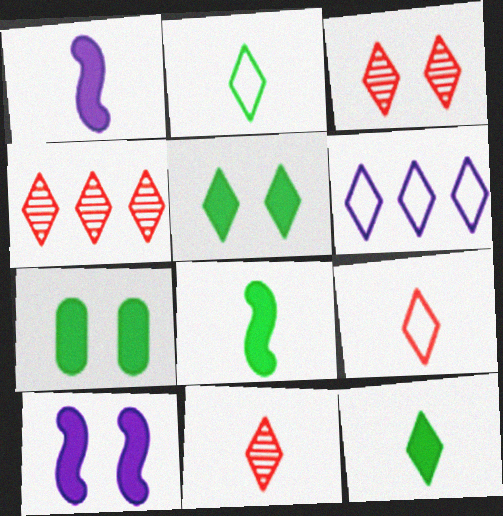[[3, 4, 11], 
[3, 6, 12], 
[5, 6, 11]]